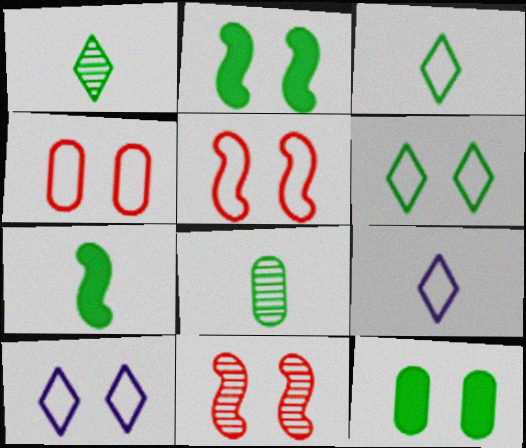[[3, 7, 8], 
[10, 11, 12]]